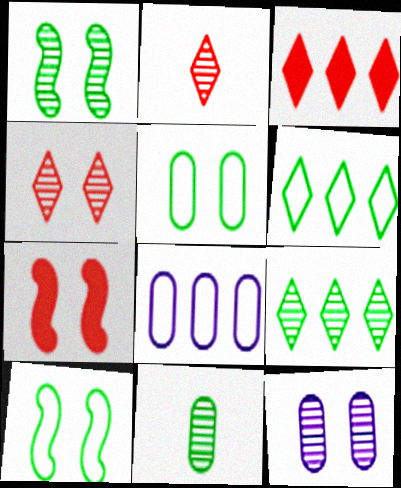[[1, 4, 12], 
[1, 9, 11]]